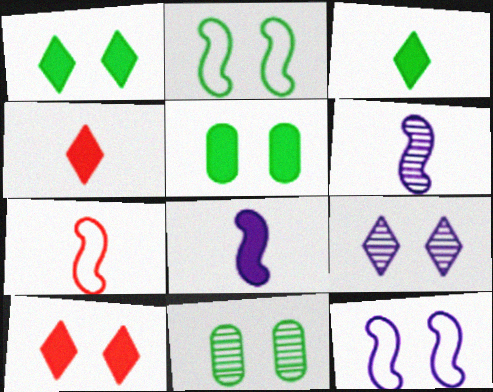[[1, 2, 11], 
[10, 11, 12]]